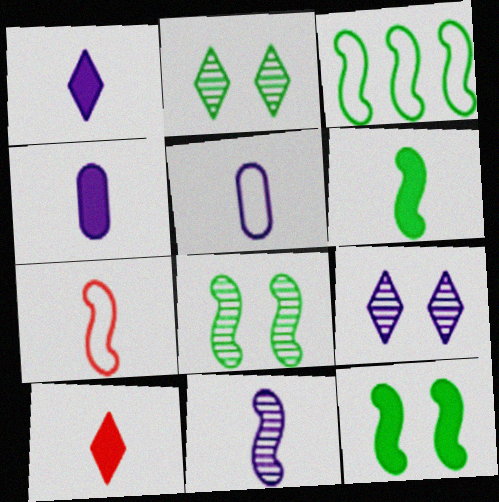[[1, 5, 11], 
[3, 6, 8], 
[4, 6, 10], 
[6, 7, 11]]